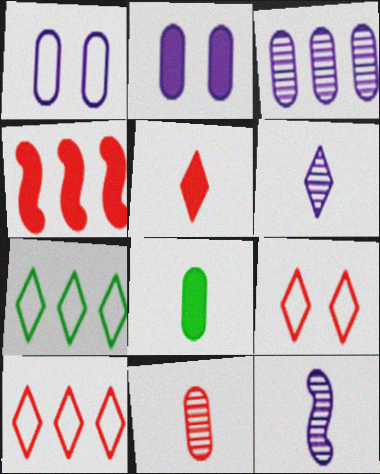[[3, 4, 7], 
[4, 9, 11]]